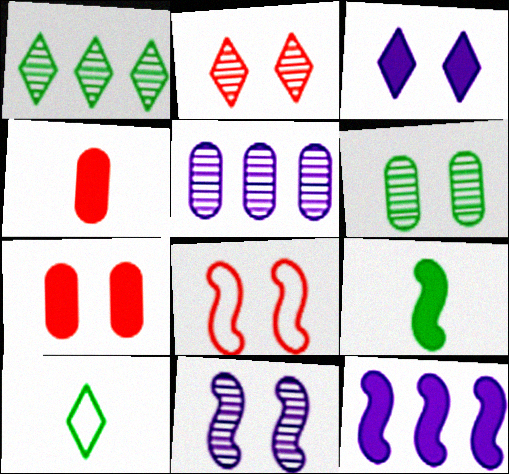[[2, 6, 11], 
[2, 7, 8], 
[3, 6, 8]]